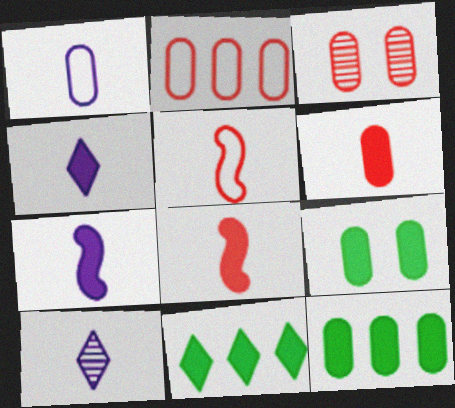[[1, 3, 12], 
[1, 7, 10], 
[2, 3, 6]]